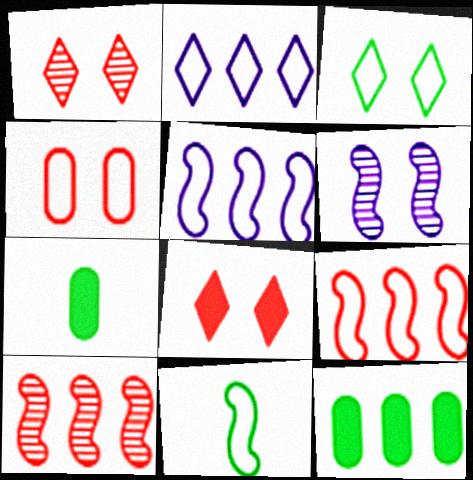[[1, 5, 7], 
[2, 4, 11], 
[2, 10, 12]]